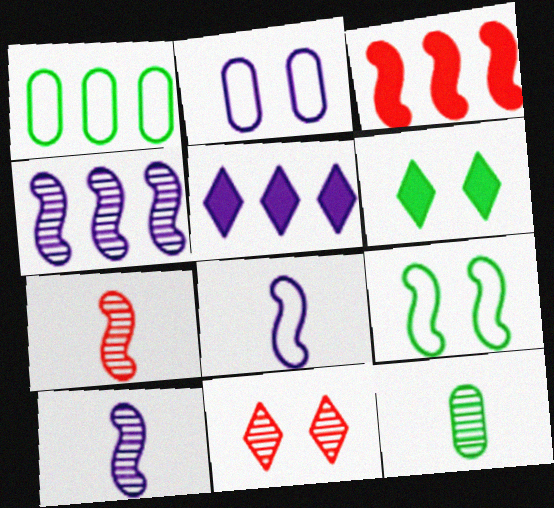[[2, 5, 10], 
[3, 9, 10], 
[4, 11, 12]]